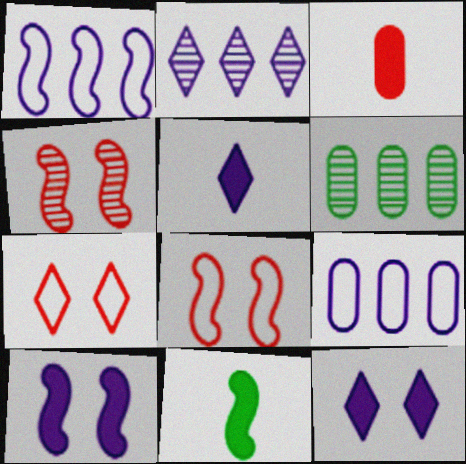[[1, 4, 11], 
[3, 5, 11], 
[5, 6, 8]]